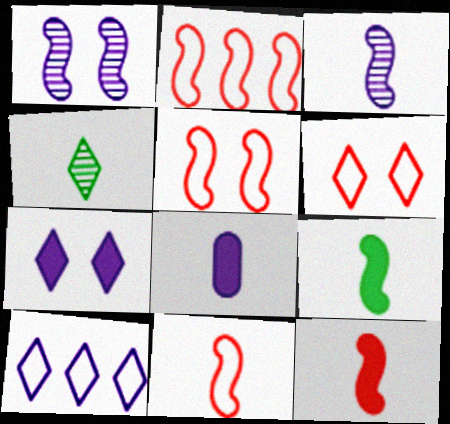[[1, 2, 9], 
[1, 8, 10], 
[2, 5, 11], 
[3, 9, 11], 
[4, 8, 11]]